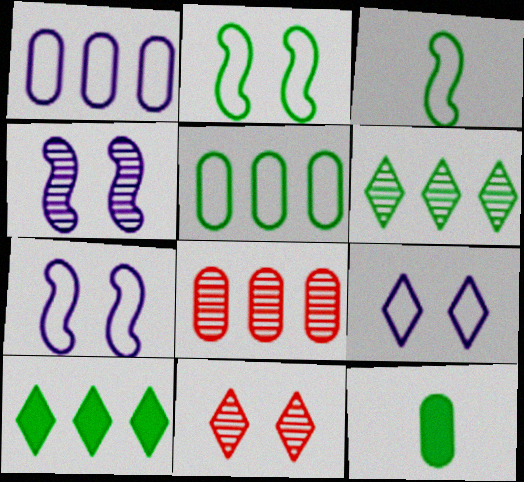[[2, 6, 12]]